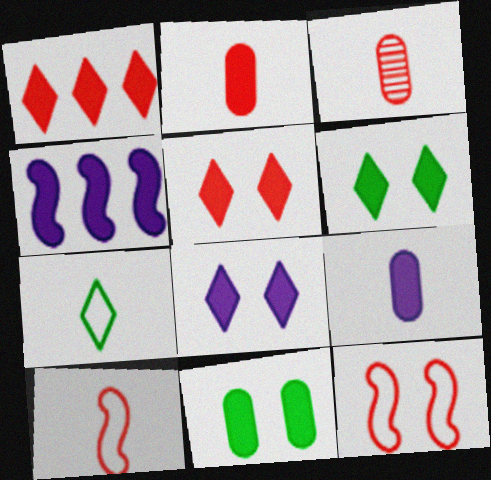[[1, 3, 12], 
[2, 4, 6], 
[4, 8, 9], 
[5, 6, 8]]